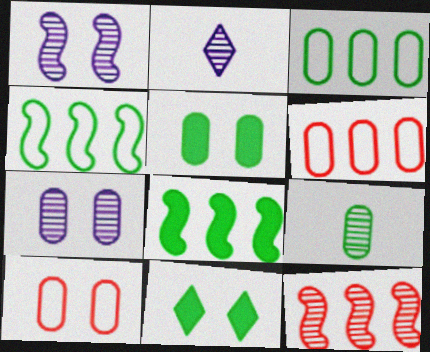[[1, 10, 11], 
[2, 8, 10], 
[3, 5, 9], 
[4, 9, 11], 
[5, 7, 10]]